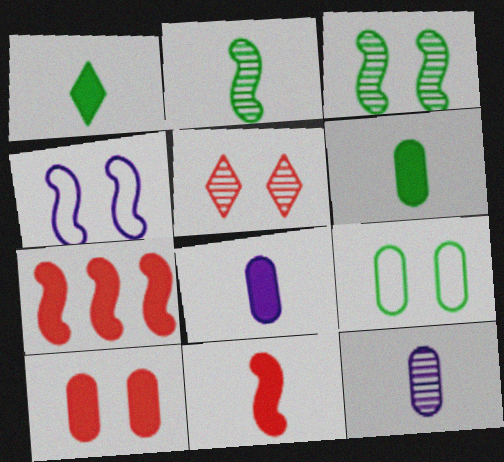[[1, 8, 11], 
[2, 4, 7]]